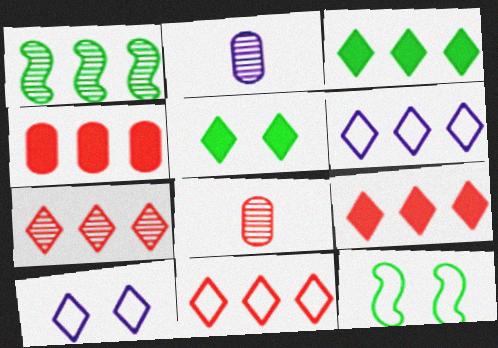[[1, 4, 6], 
[2, 9, 12], 
[3, 6, 7], 
[7, 9, 11]]